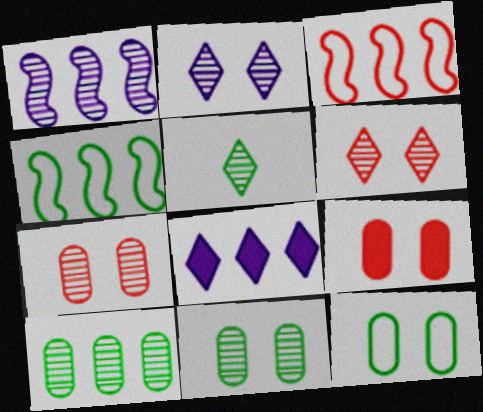[[1, 5, 7], 
[3, 8, 10]]